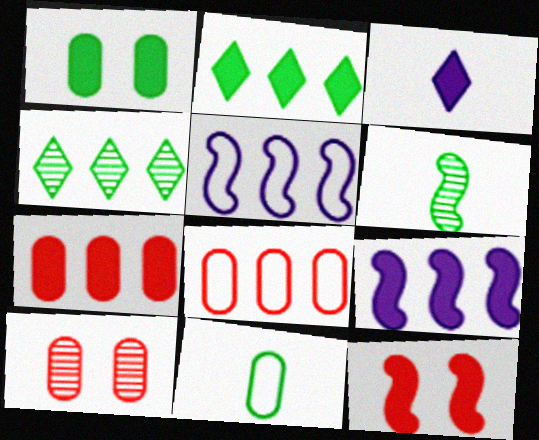[[2, 7, 9], 
[4, 5, 7], 
[4, 8, 9], 
[5, 6, 12]]